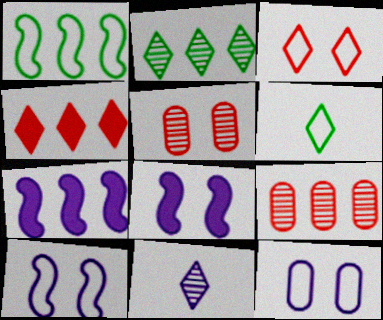[[5, 6, 7], 
[6, 8, 9], 
[7, 11, 12]]